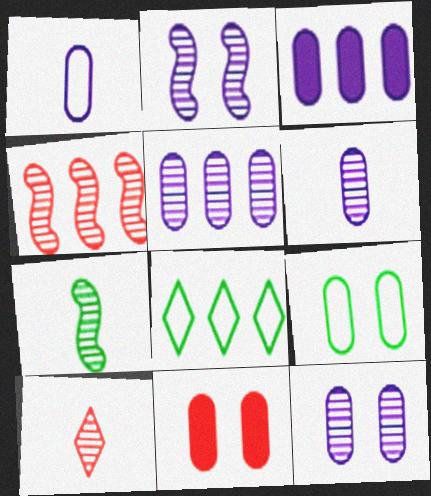[[1, 3, 12], 
[2, 4, 7], 
[3, 4, 8], 
[5, 6, 12], 
[6, 7, 10], 
[9, 11, 12]]